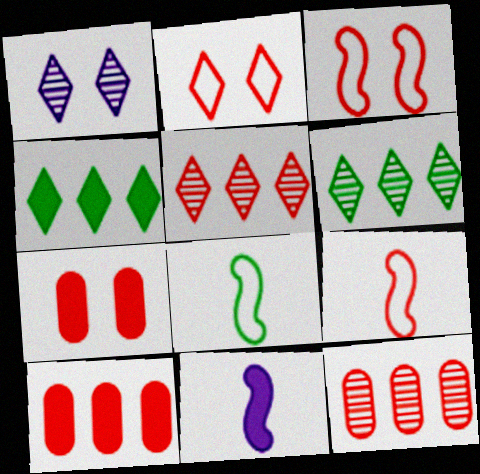[[1, 8, 10], 
[4, 7, 11], 
[5, 7, 9]]